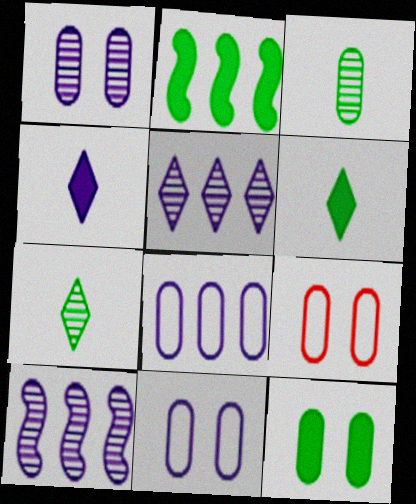[[1, 9, 12], 
[2, 6, 12], 
[4, 10, 11], 
[6, 9, 10]]